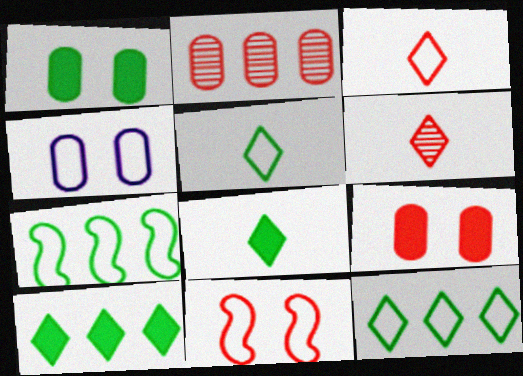[[3, 4, 7]]